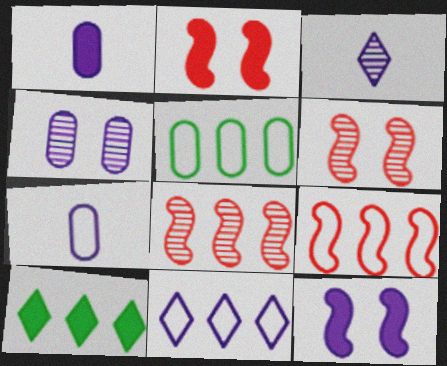[[1, 2, 10], 
[2, 3, 5], 
[5, 9, 11], 
[6, 7, 10]]